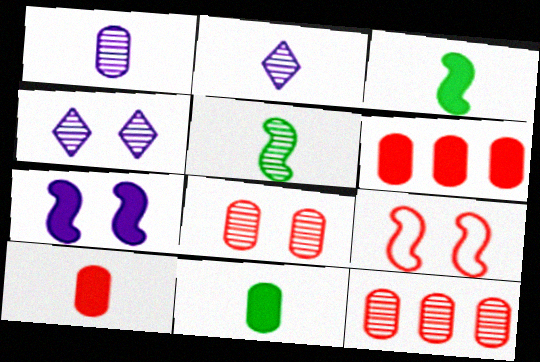[[4, 5, 12]]